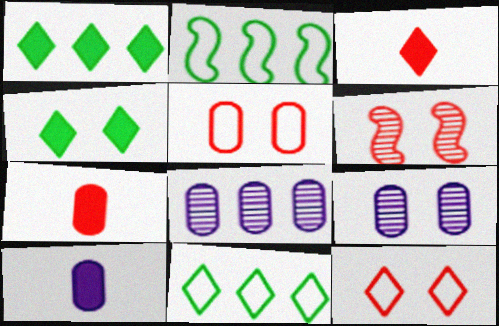[[2, 3, 9], 
[6, 10, 11]]